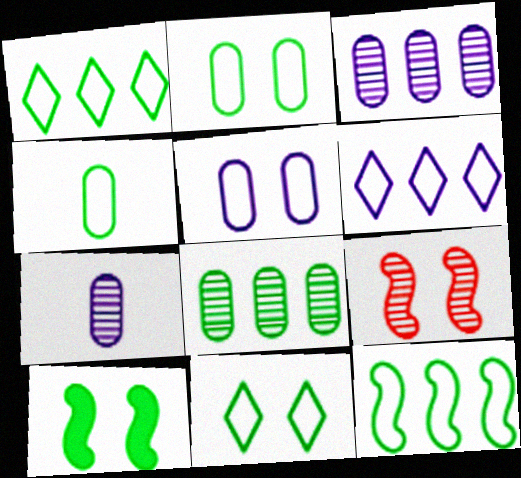[[4, 11, 12]]